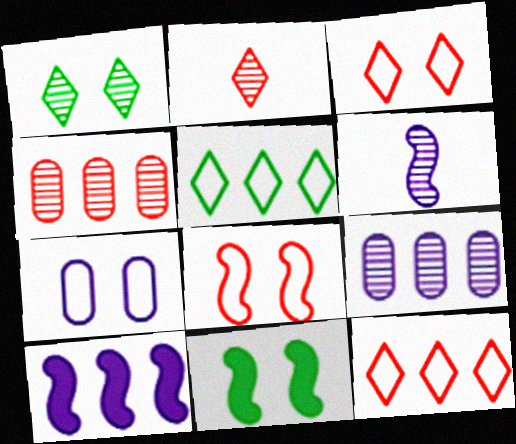[[1, 4, 6], 
[4, 5, 10]]